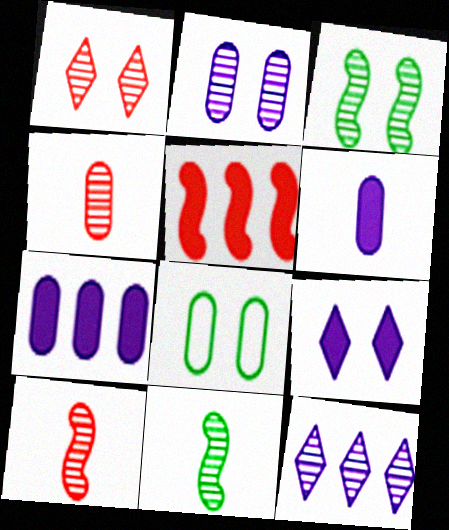[[1, 2, 3], 
[3, 4, 12], 
[4, 7, 8]]